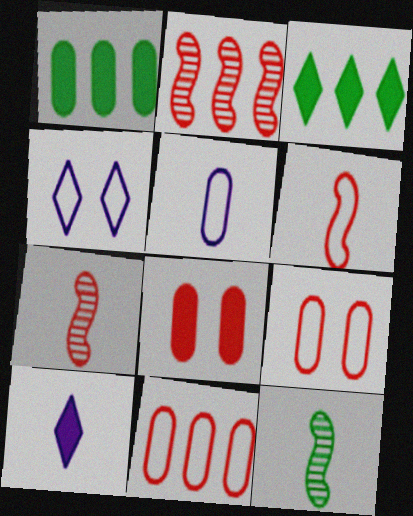[[1, 4, 7]]